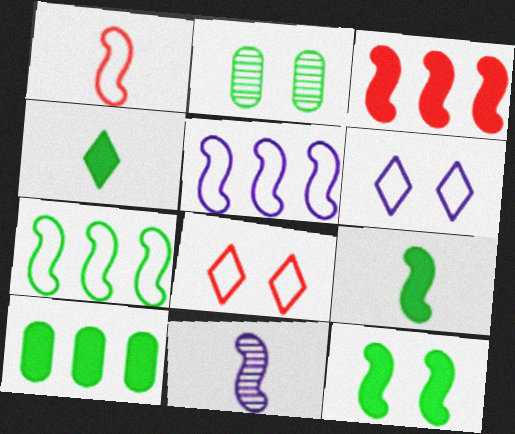[[1, 9, 11], 
[2, 4, 7], 
[4, 10, 12], 
[8, 10, 11]]